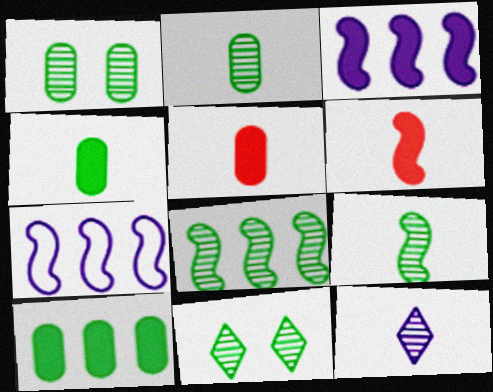[[2, 8, 11], 
[5, 7, 11]]